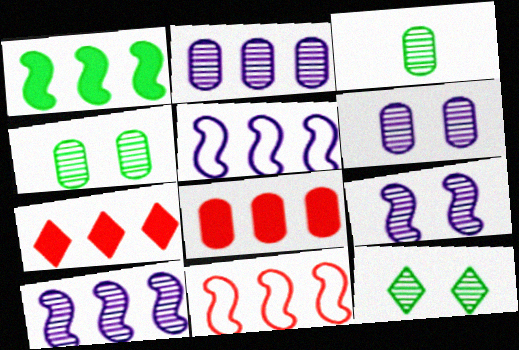[[1, 10, 11]]